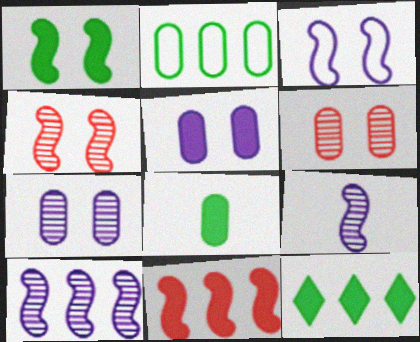[[1, 3, 4], 
[1, 8, 12]]